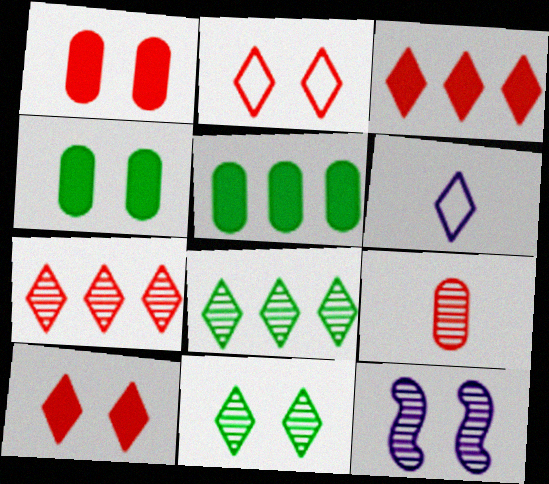[[2, 4, 12], 
[3, 6, 11], 
[6, 8, 10], 
[8, 9, 12]]